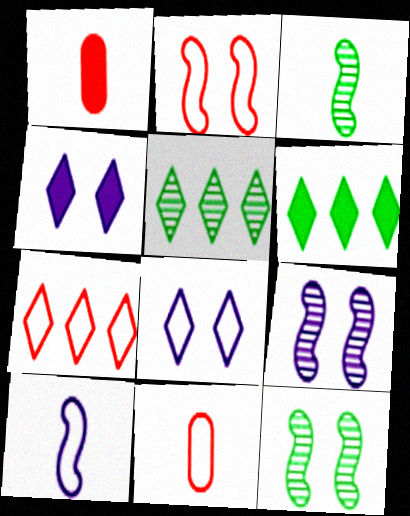[[2, 7, 11], 
[6, 9, 11]]